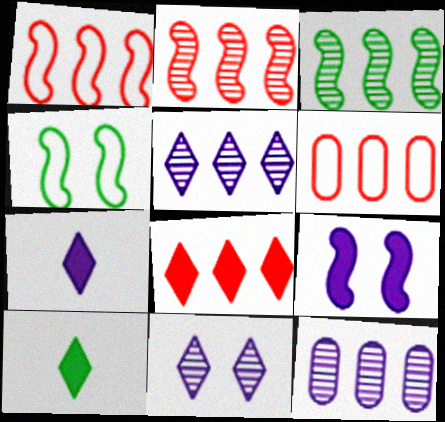[[2, 6, 8]]